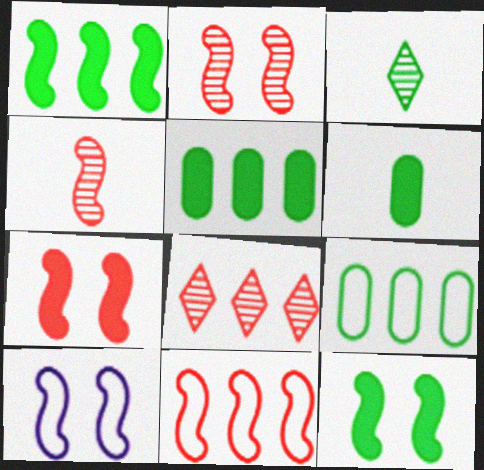[[1, 4, 10], 
[2, 10, 12], 
[3, 9, 12], 
[4, 7, 11], 
[6, 8, 10]]